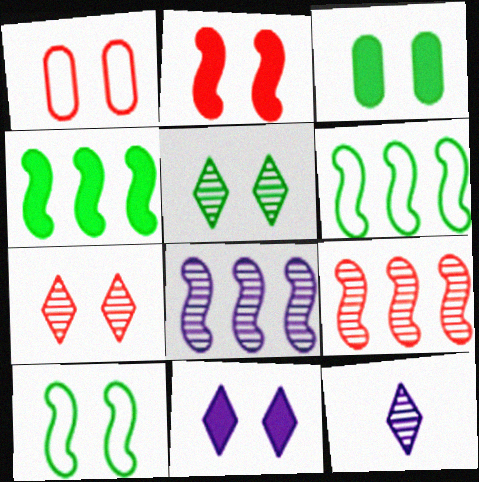[[1, 2, 7], 
[1, 4, 12], 
[2, 3, 11], 
[3, 5, 10]]